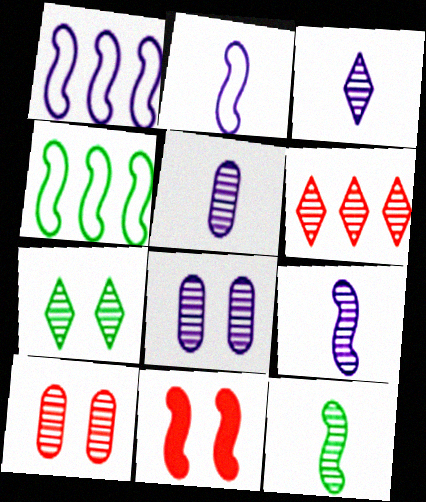[[1, 11, 12], 
[3, 5, 9], 
[3, 6, 7], 
[4, 9, 11], 
[6, 8, 12]]